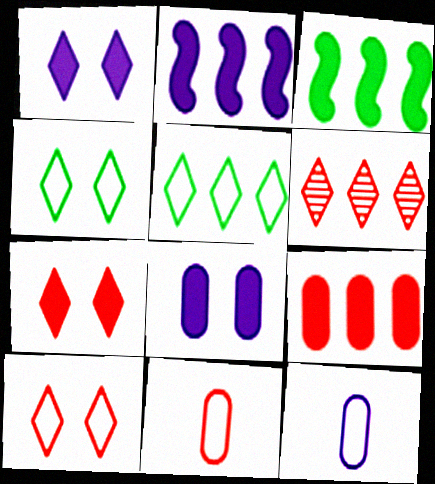[]